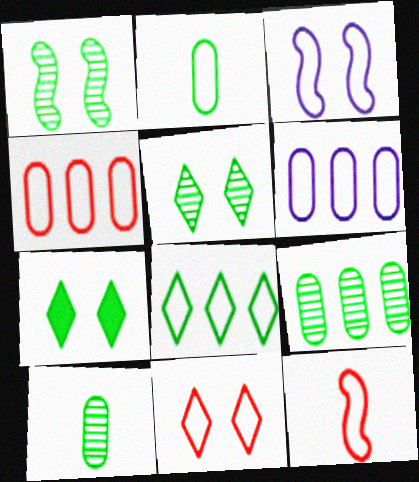[[4, 11, 12]]